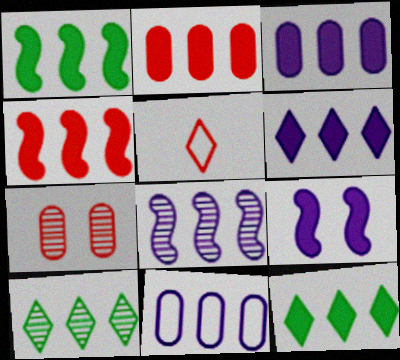[[1, 2, 6], 
[3, 4, 12], 
[4, 5, 7], 
[4, 10, 11], 
[6, 8, 11]]